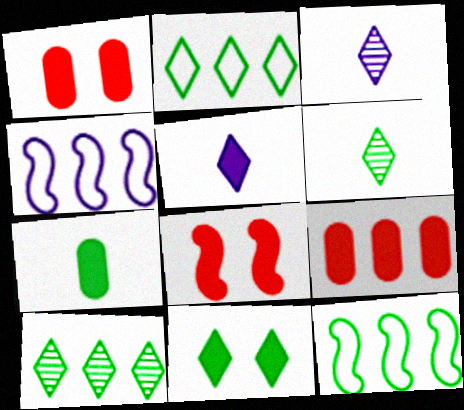[[1, 3, 12], 
[1, 4, 6], 
[2, 6, 11], 
[4, 9, 10]]